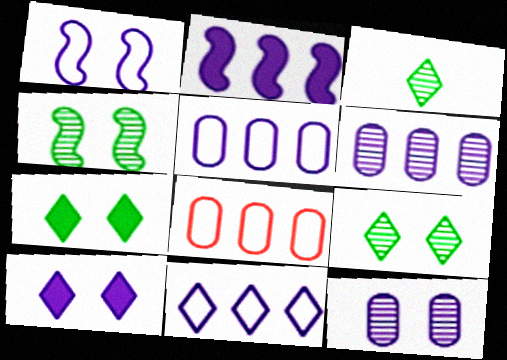[[1, 10, 12], 
[2, 6, 11]]